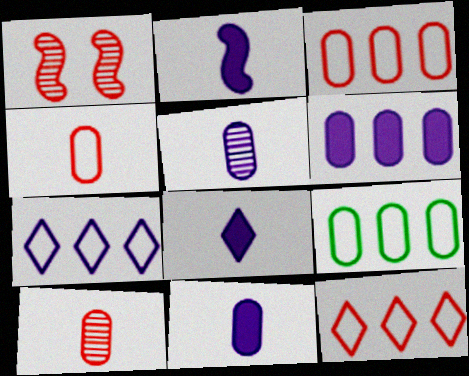[[1, 8, 9], 
[2, 8, 11]]